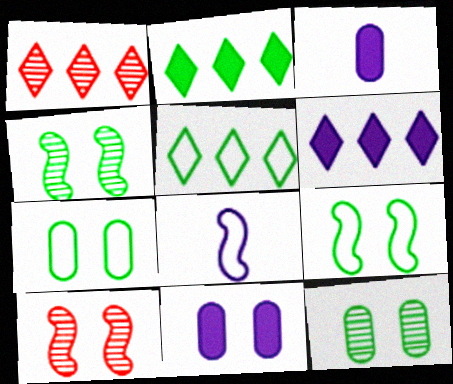[[1, 3, 9], 
[1, 5, 6], 
[3, 5, 10]]